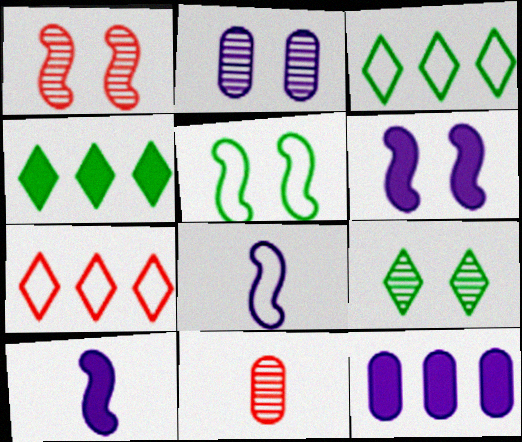[[1, 2, 9], 
[1, 5, 6], 
[3, 6, 11]]